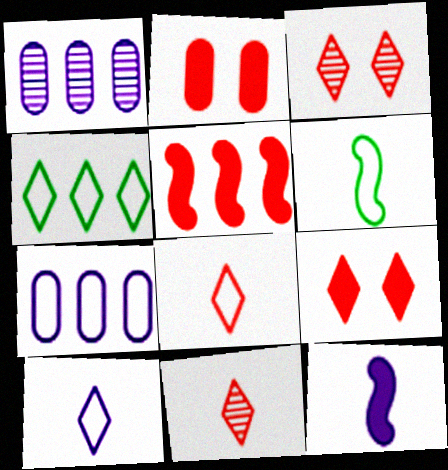[[1, 4, 5], 
[1, 6, 9]]